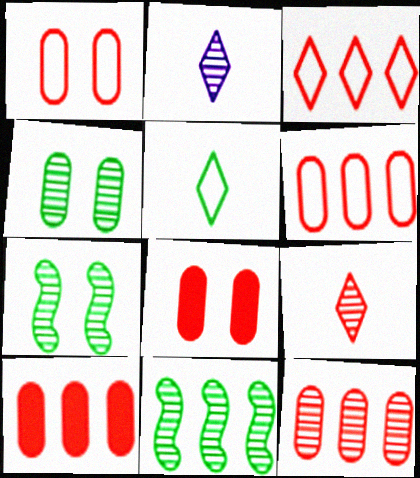[[2, 7, 12], 
[6, 10, 12]]